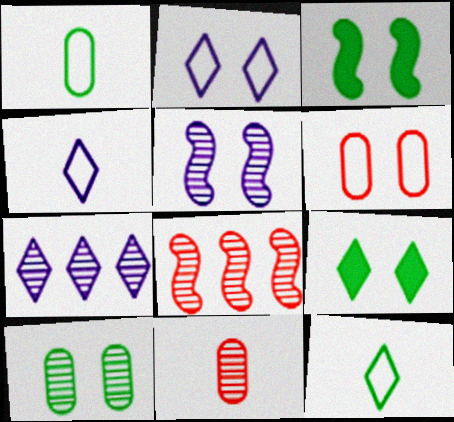[[5, 6, 9]]